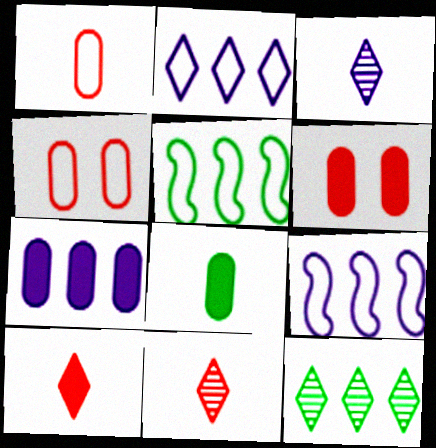[[3, 5, 6], 
[6, 7, 8]]